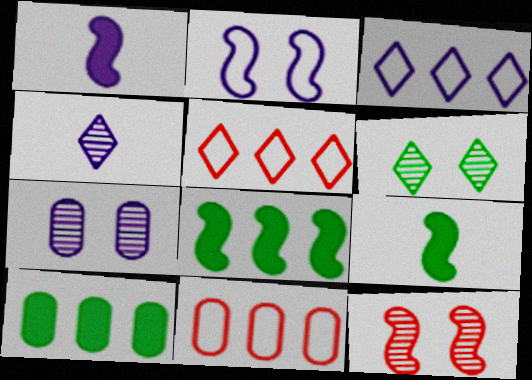[[1, 3, 7], 
[1, 6, 11], 
[5, 7, 9], 
[6, 7, 12]]